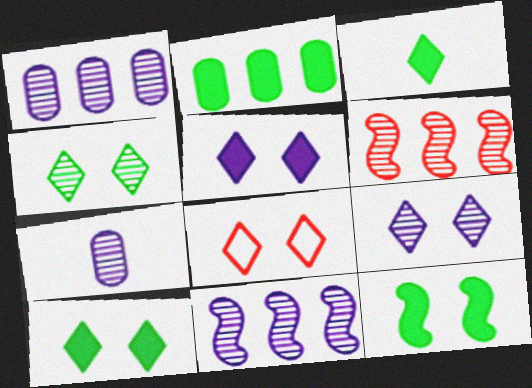[[2, 3, 12], 
[4, 5, 8], 
[4, 6, 7], 
[7, 9, 11], 
[8, 9, 10]]